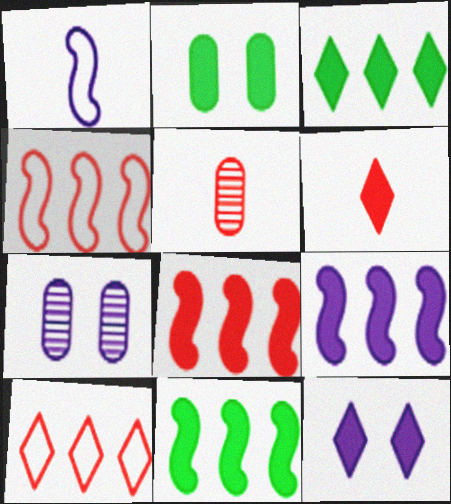[[2, 6, 9], 
[3, 6, 12], 
[8, 9, 11]]